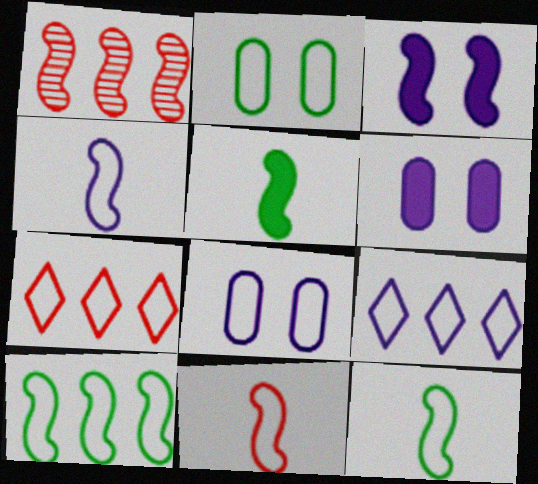[[1, 3, 12], 
[2, 4, 7], 
[2, 9, 11], 
[4, 8, 9], 
[4, 11, 12], 
[7, 8, 12]]